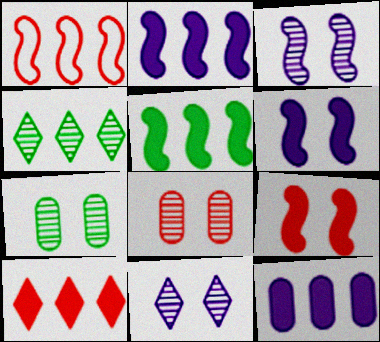[[1, 4, 12], 
[5, 10, 12]]